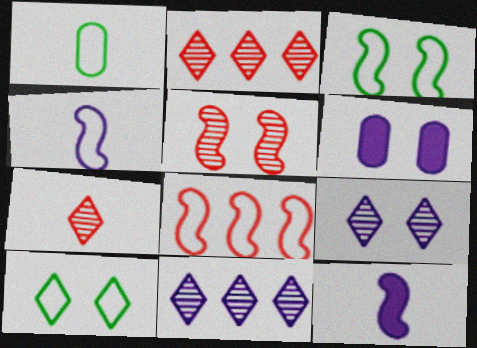[[1, 7, 12], 
[3, 4, 8], 
[4, 6, 11], 
[5, 6, 10]]